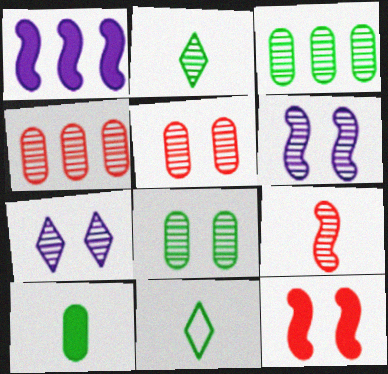[[1, 5, 11], 
[2, 4, 6], 
[3, 7, 9]]